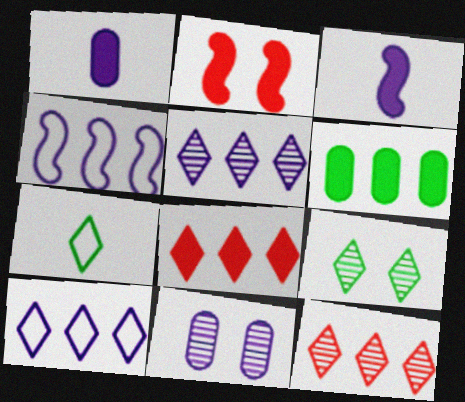[[3, 10, 11], 
[4, 6, 12]]